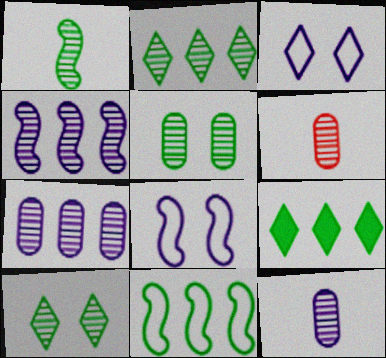[[1, 2, 5], 
[4, 6, 10], 
[5, 6, 7], 
[6, 8, 9]]